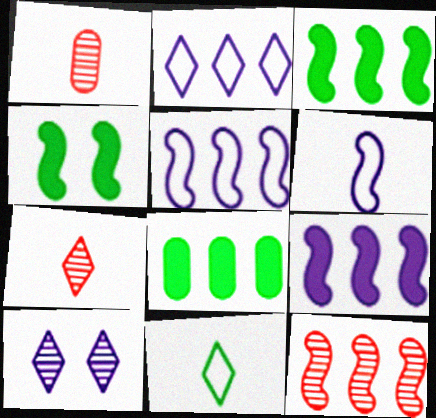[[1, 2, 4], 
[2, 8, 12], 
[3, 5, 12], 
[4, 6, 12]]